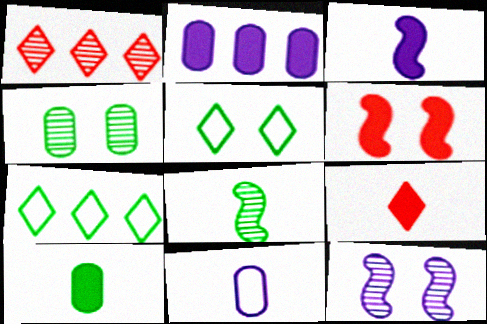[[3, 9, 10], 
[8, 9, 11]]